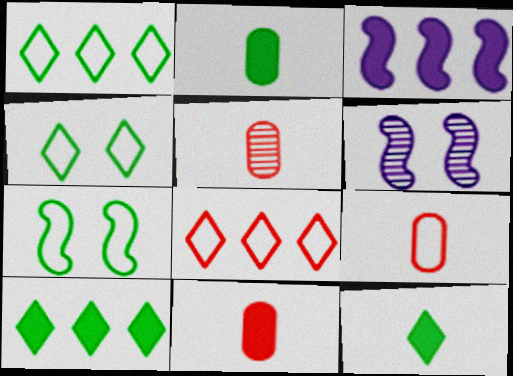[[1, 6, 11], 
[2, 6, 8], 
[3, 4, 5], 
[5, 9, 11], 
[6, 9, 10]]